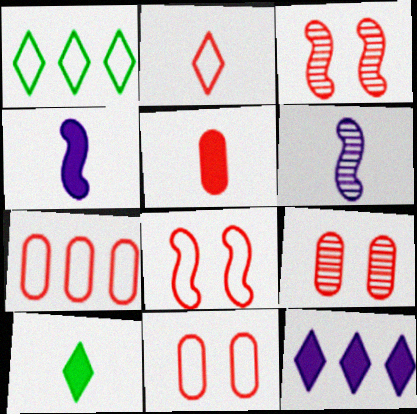[[1, 4, 9], 
[2, 7, 8], 
[4, 5, 10], 
[5, 7, 9]]